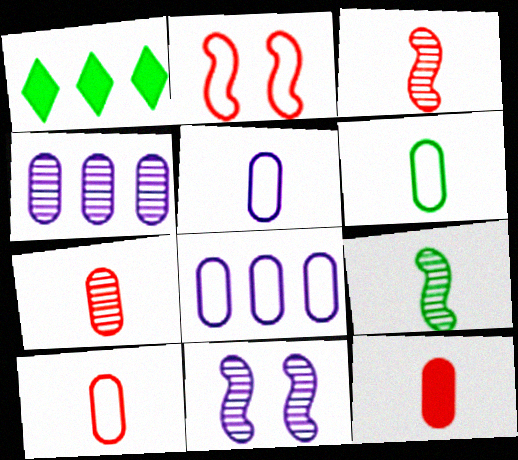[[1, 10, 11], 
[5, 6, 10], 
[7, 10, 12]]